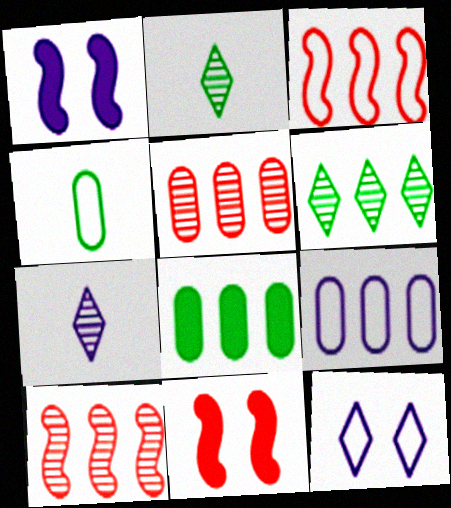[[1, 7, 9], 
[2, 9, 11], 
[3, 4, 12], 
[5, 8, 9]]